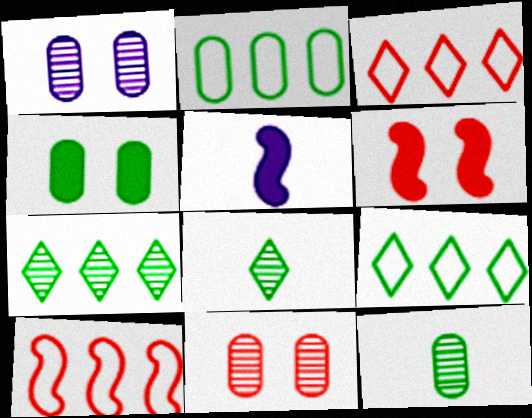[[2, 4, 12], 
[5, 9, 11]]